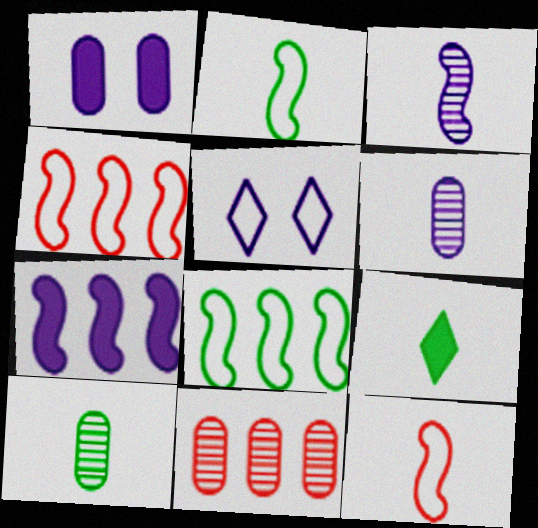[[2, 9, 10], 
[5, 6, 7], 
[6, 9, 12]]